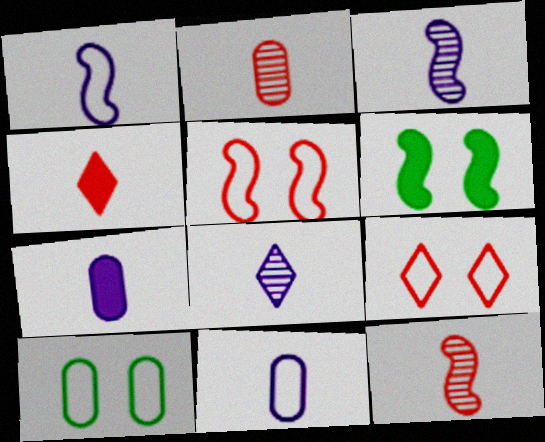[[1, 7, 8]]